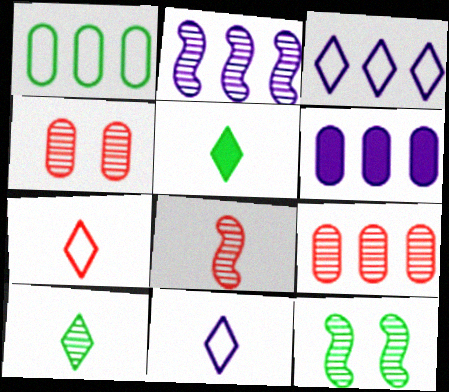[[1, 5, 12], 
[1, 6, 9], 
[2, 3, 6], 
[2, 4, 10], 
[2, 8, 12], 
[6, 7, 12]]